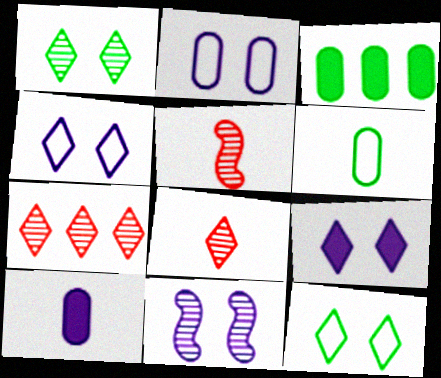[[2, 9, 11], 
[3, 4, 5]]